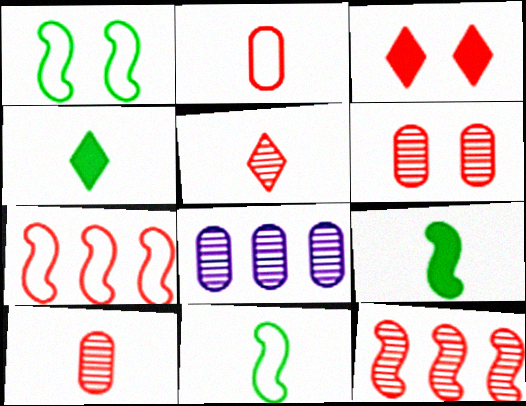[[2, 3, 12], 
[3, 7, 10], 
[3, 8, 11], 
[5, 6, 12]]